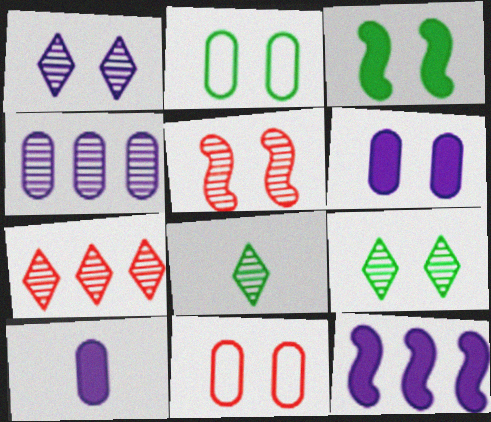[[1, 3, 11], 
[1, 7, 8], 
[2, 3, 9], 
[4, 5, 8], 
[8, 11, 12]]